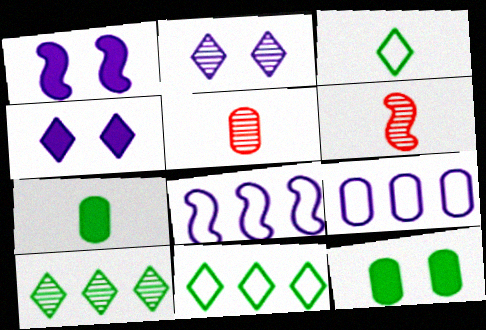[[1, 5, 11], 
[5, 9, 12]]